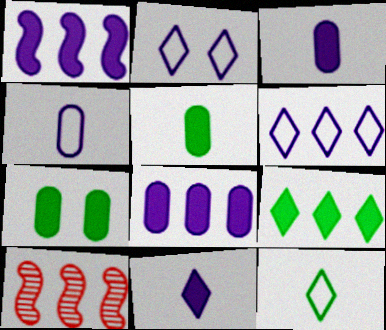[[2, 5, 10]]